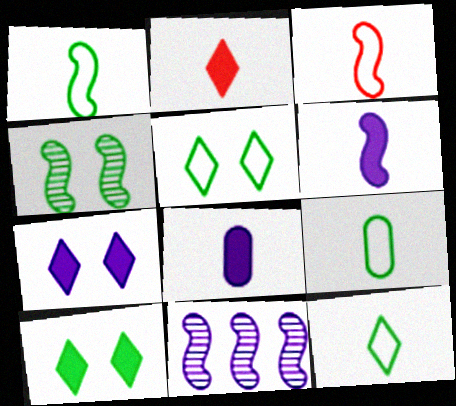[[1, 9, 12]]